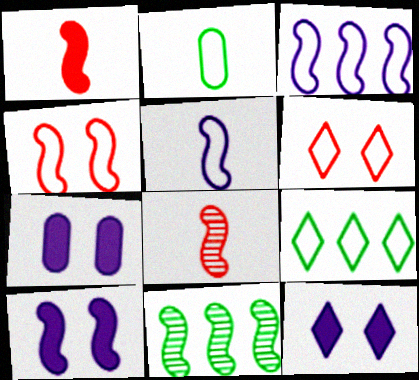[[2, 3, 6], 
[7, 8, 9], 
[7, 10, 12]]